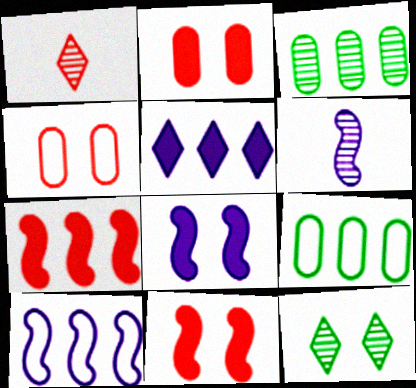[[1, 4, 7], 
[1, 8, 9], 
[4, 8, 12], 
[6, 8, 10]]